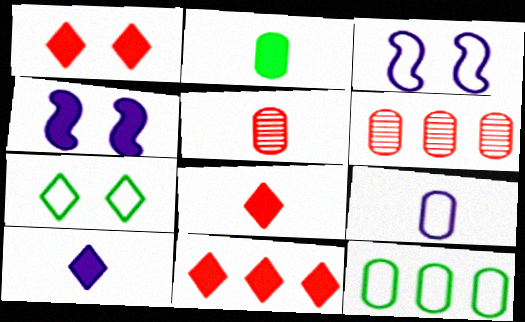[[1, 8, 11], 
[2, 4, 11], 
[2, 5, 9]]